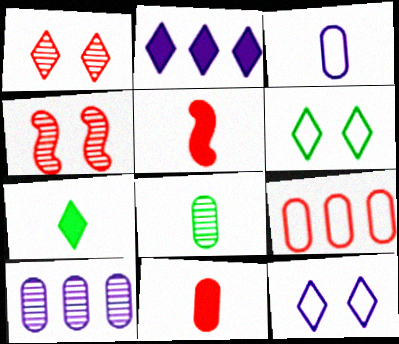[[1, 5, 9], 
[3, 8, 11], 
[5, 6, 10]]